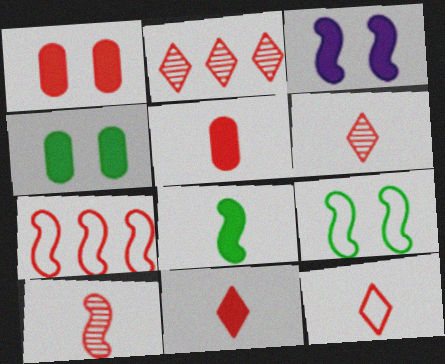[[1, 6, 7], 
[5, 10, 12], 
[6, 11, 12]]